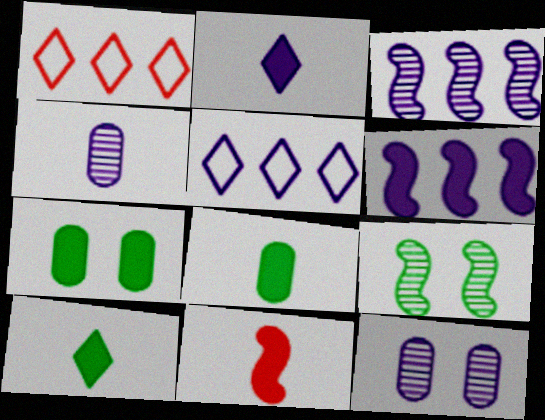[[2, 8, 11]]